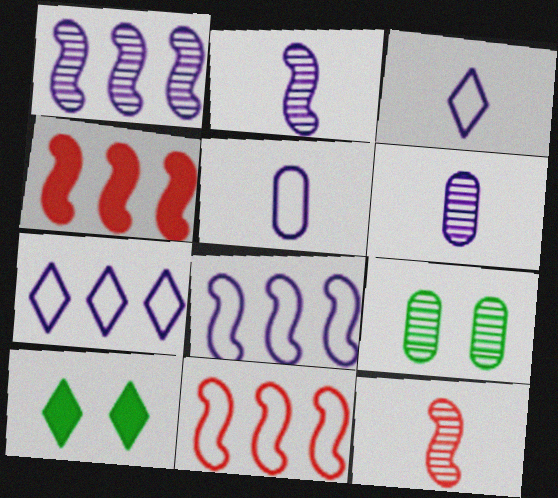[[3, 4, 9], 
[6, 10, 11]]